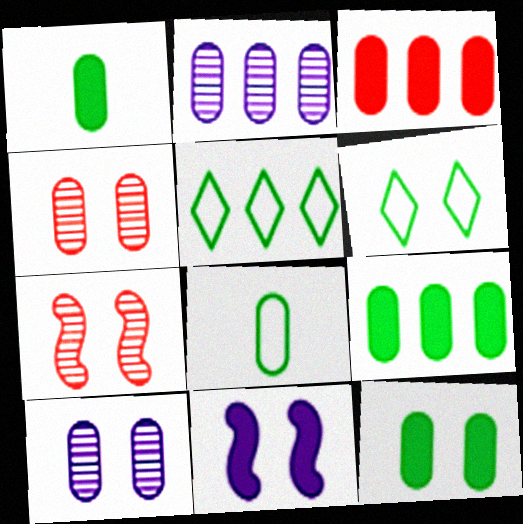[[1, 9, 12], 
[3, 8, 10], 
[4, 6, 11]]